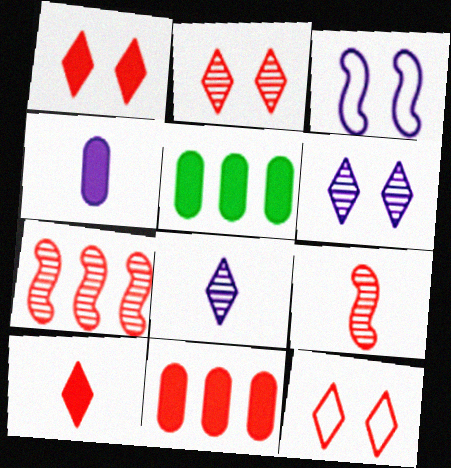[[1, 2, 12], 
[9, 11, 12]]